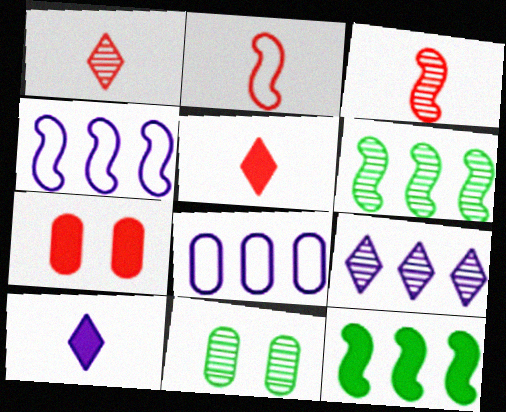[[3, 9, 11], 
[4, 5, 11], 
[7, 10, 12]]